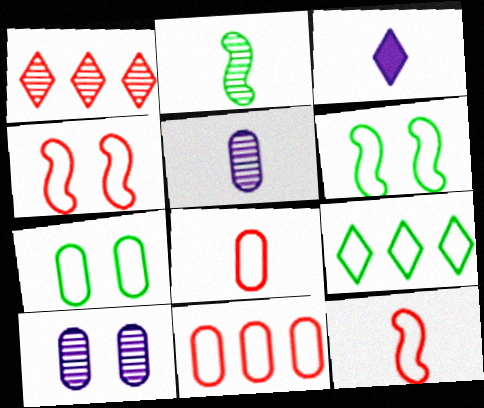[[1, 2, 10], 
[2, 3, 8]]